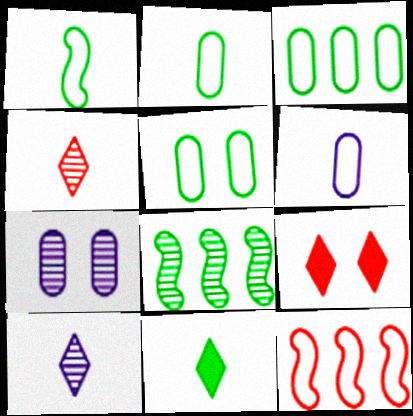[[2, 3, 5], 
[4, 7, 8], 
[5, 8, 11], 
[6, 8, 9], 
[7, 11, 12]]